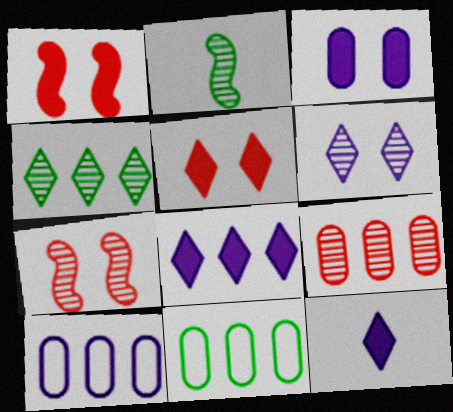[[2, 5, 10], 
[2, 6, 9], 
[7, 11, 12]]